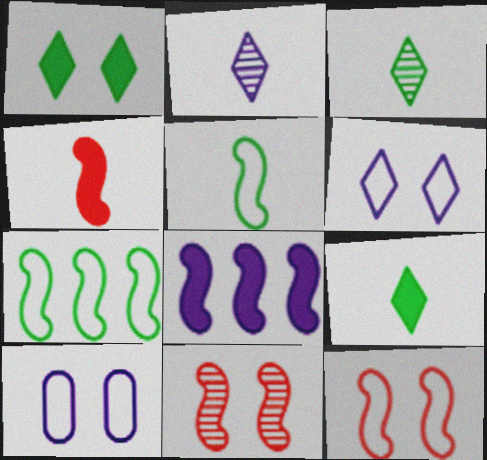[[1, 10, 11], 
[2, 8, 10], 
[5, 8, 11]]